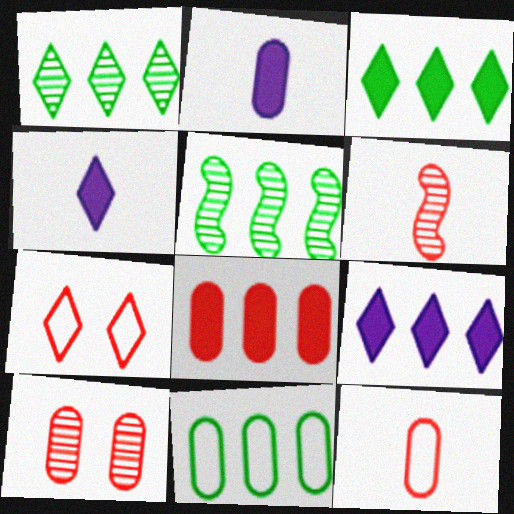[[1, 4, 7], 
[2, 5, 7], 
[2, 10, 11], 
[3, 5, 11], 
[6, 7, 8], 
[8, 10, 12]]